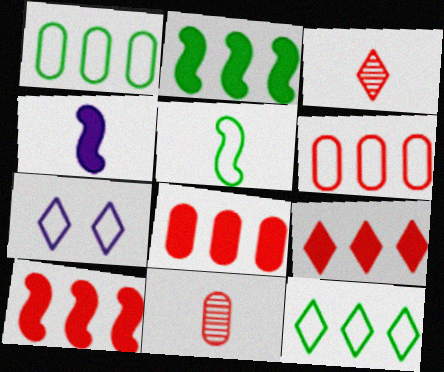[[2, 7, 11], 
[5, 6, 7], 
[8, 9, 10]]